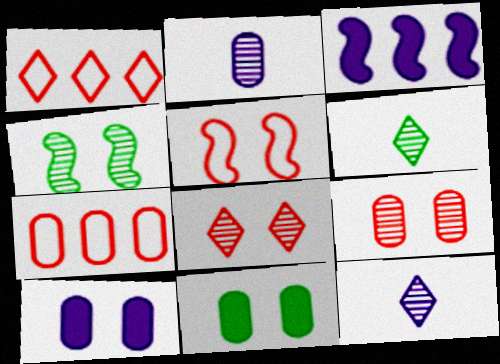[[2, 7, 11]]